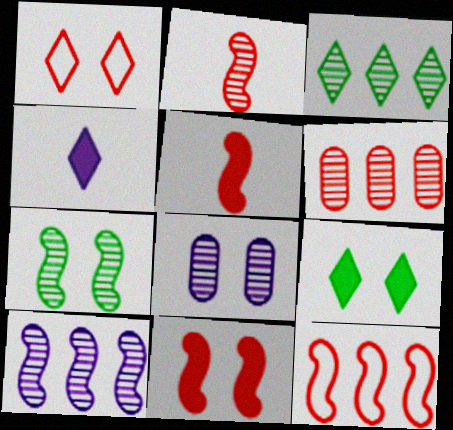[[1, 3, 4], 
[1, 5, 6], 
[2, 3, 8], 
[2, 7, 10], 
[2, 11, 12], 
[3, 6, 10]]